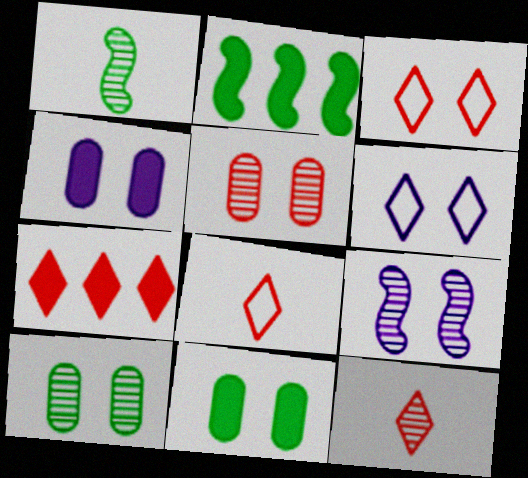[[3, 7, 12], 
[3, 9, 11], 
[4, 6, 9]]